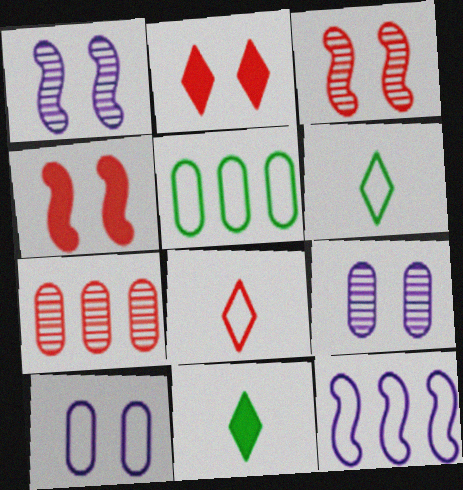[[4, 7, 8]]